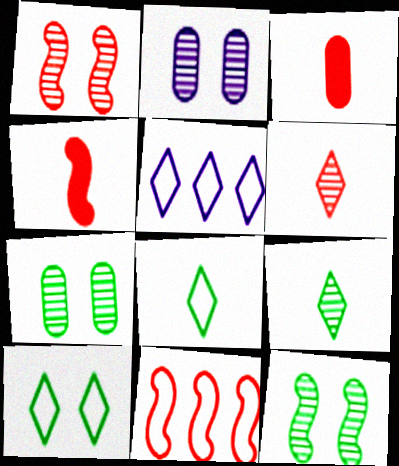[[1, 4, 11], 
[3, 5, 12], 
[4, 5, 7]]